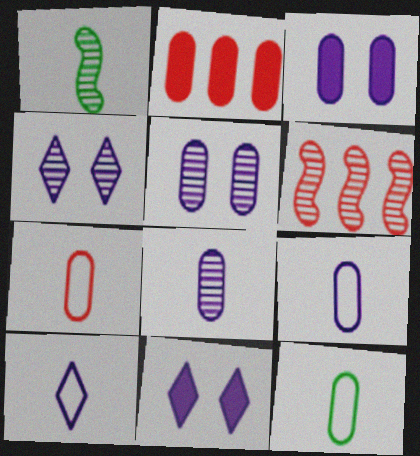[[2, 5, 12], 
[6, 11, 12], 
[7, 9, 12]]